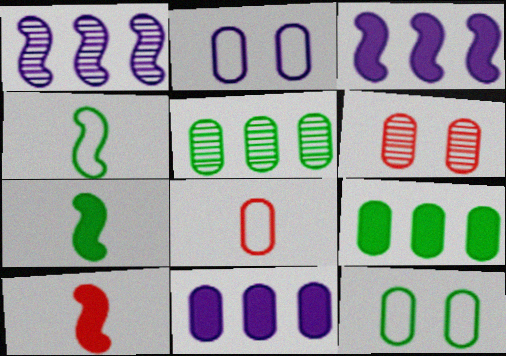[]